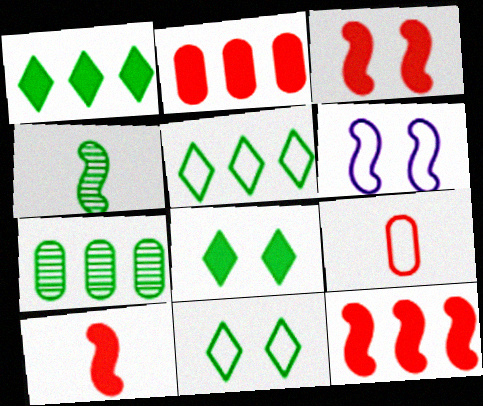[[3, 10, 12], 
[4, 6, 12], 
[5, 6, 9]]